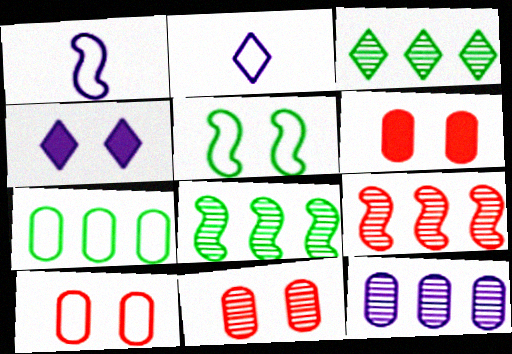[[1, 3, 6], 
[1, 4, 12], 
[2, 6, 8], 
[3, 9, 12], 
[4, 5, 11], 
[6, 10, 11]]